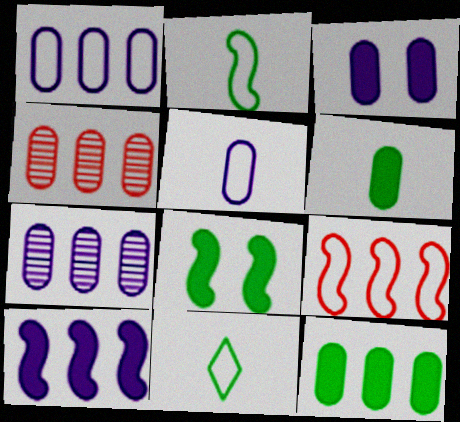[[1, 4, 12], 
[3, 5, 7]]